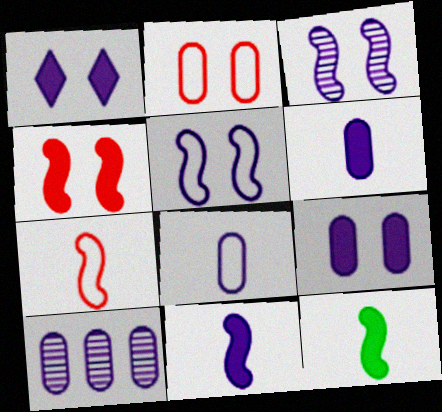[[8, 9, 10]]